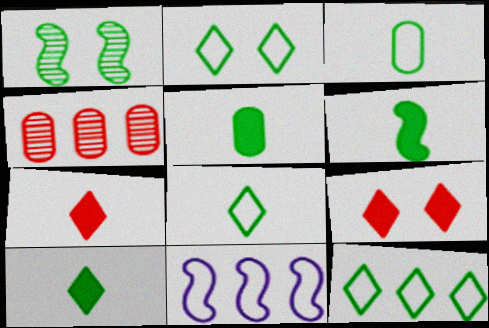[[1, 5, 12], 
[2, 8, 12], 
[5, 6, 10]]